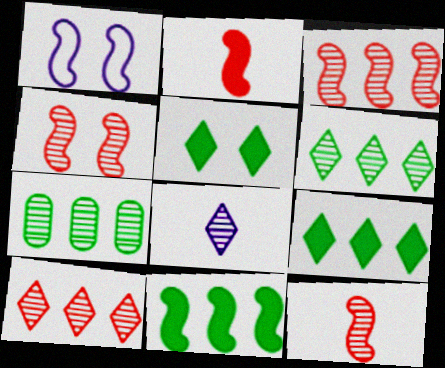[[1, 11, 12], 
[3, 4, 12], 
[4, 7, 8]]